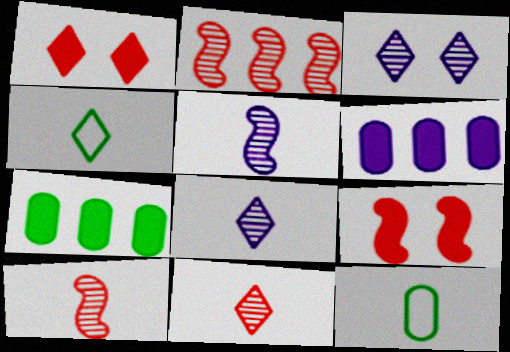[]